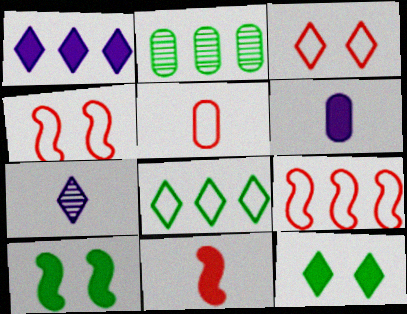[[1, 2, 9], 
[3, 5, 9]]